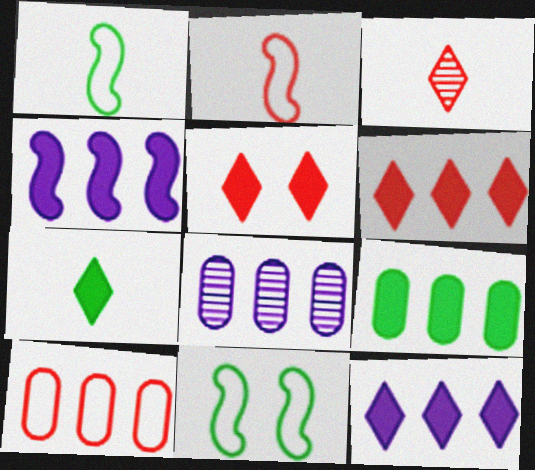[[1, 5, 8], 
[4, 6, 9], 
[5, 7, 12], 
[8, 9, 10]]